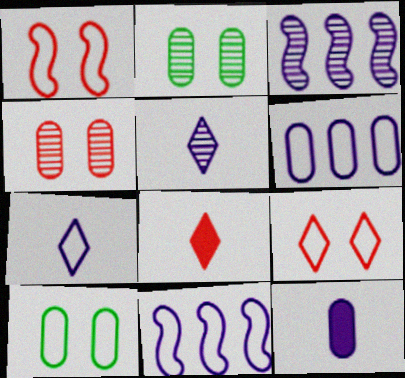[[2, 8, 11], 
[3, 8, 10]]